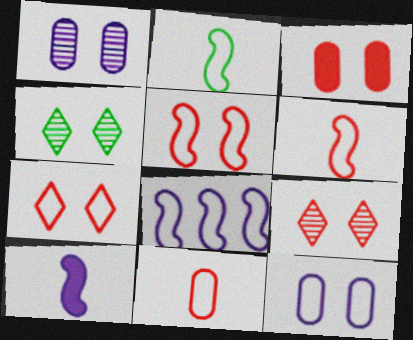[[2, 5, 8], 
[3, 5, 9]]